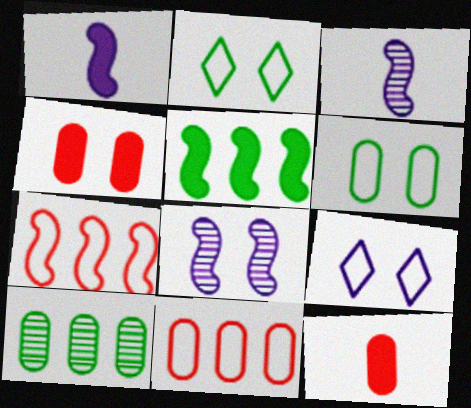[[2, 4, 8]]